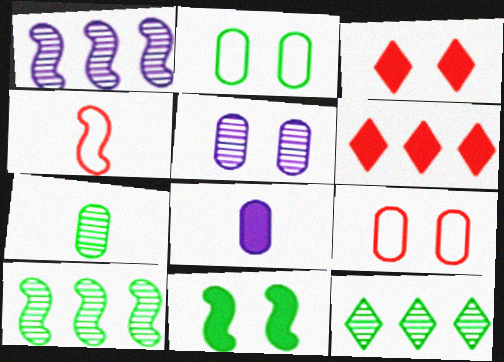[[1, 4, 11], 
[6, 8, 11]]